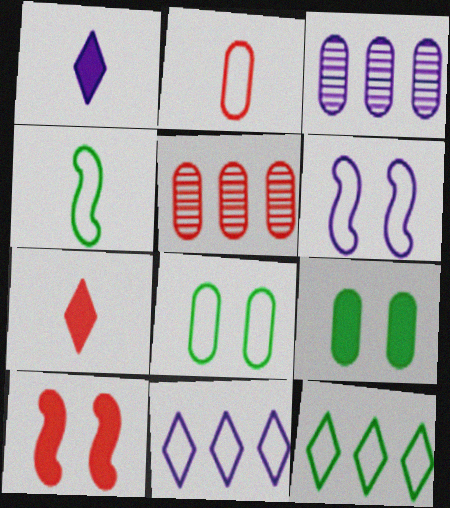[[1, 3, 6], 
[2, 3, 9], 
[2, 6, 12], 
[4, 8, 12]]